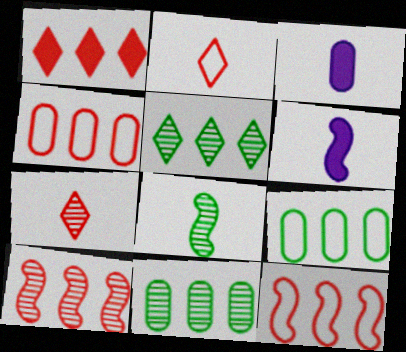[[1, 4, 10], 
[2, 3, 8]]